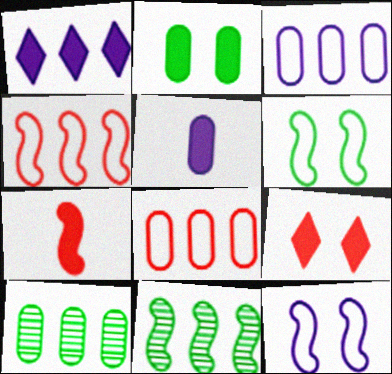[[1, 2, 7], 
[1, 4, 10], 
[1, 8, 11], 
[7, 11, 12]]